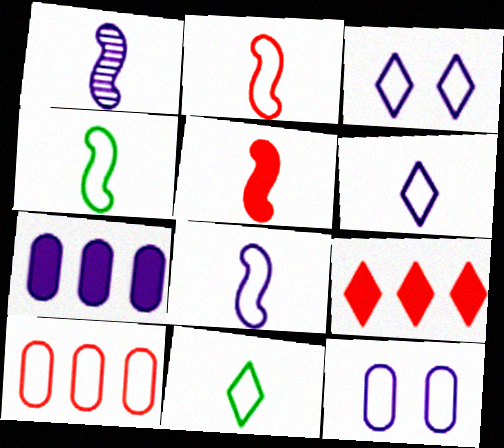[[1, 3, 7], 
[1, 4, 5], 
[2, 4, 8], 
[3, 4, 10]]